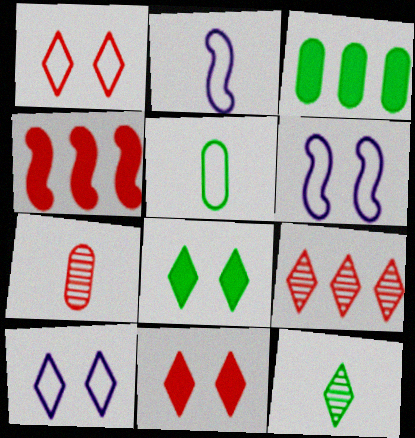[[1, 4, 7]]